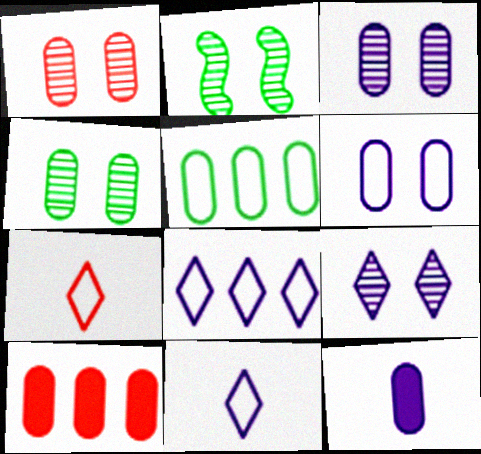[[1, 2, 9], 
[1, 3, 4], 
[1, 5, 12], 
[2, 10, 11]]